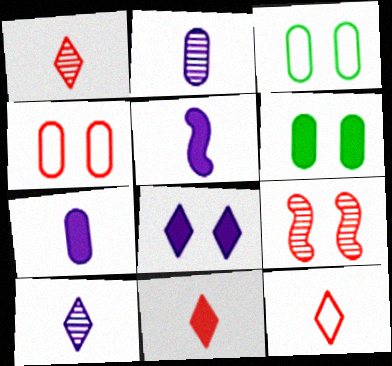[[1, 11, 12], 
[3, 8, 9]]